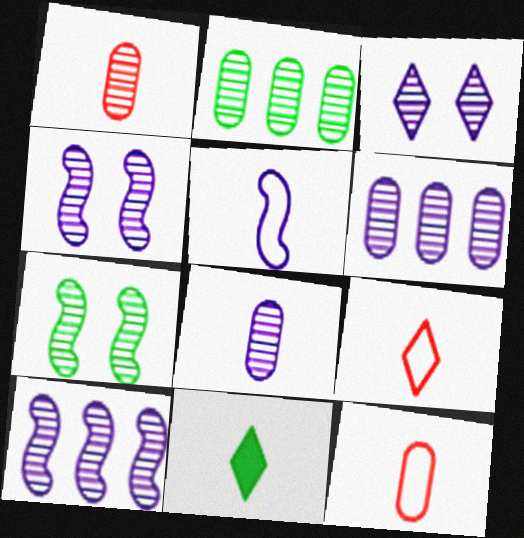[[1, 5, 11], 
[3, 8, 10]]